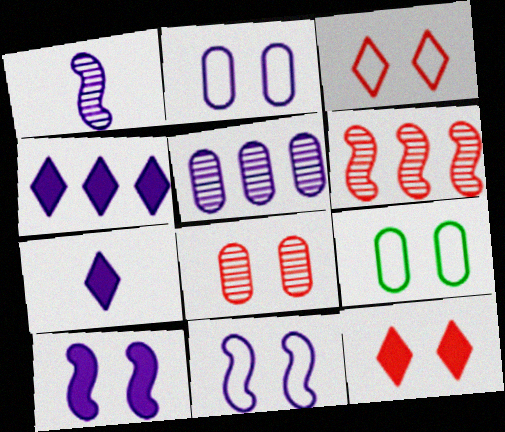[[1, 2, 4], 
[3, 9, 11], 
[5, 7, 11], 
[6, 7, 9]]